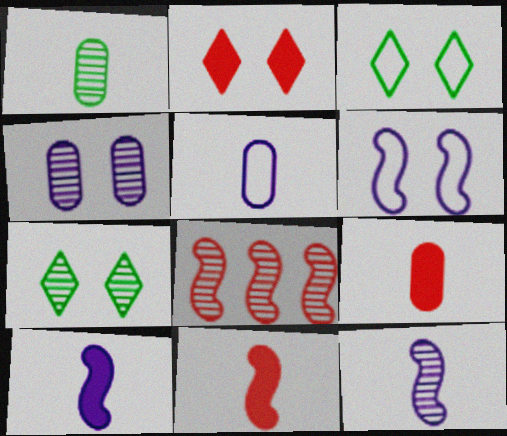[[1, 5, 9]]